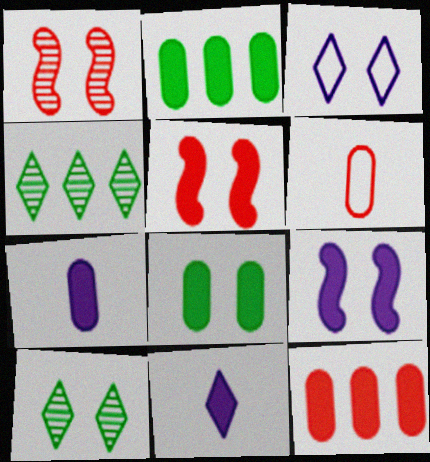[[1, 3, 8], 
[2, 5, 11], 
[4, 6, 9], 
[7, 8, 12]]